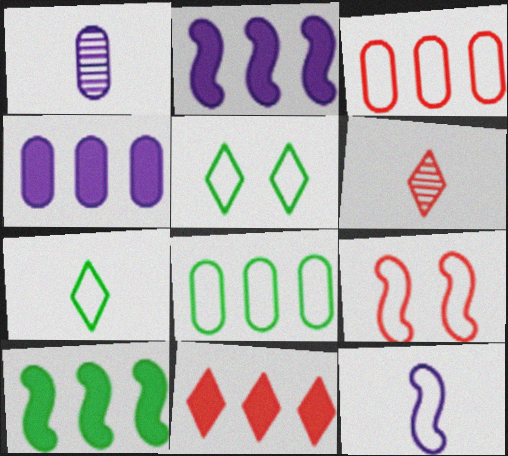[[3, 5, 12], 
[4, 10, 11]]